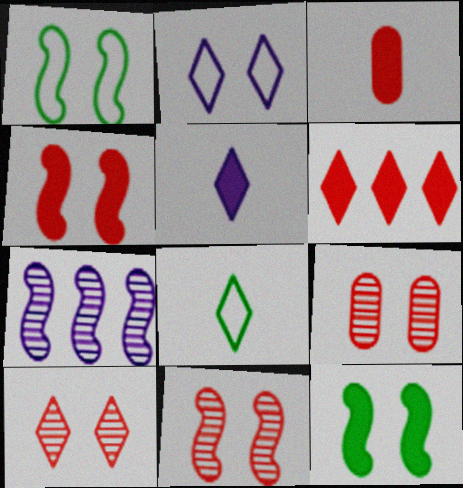[[2, 9, 12], 
[3, 4, 6], 
[9, 10, 11]]